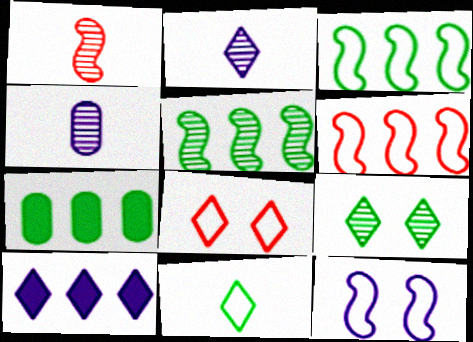[[4, 10, 12]]